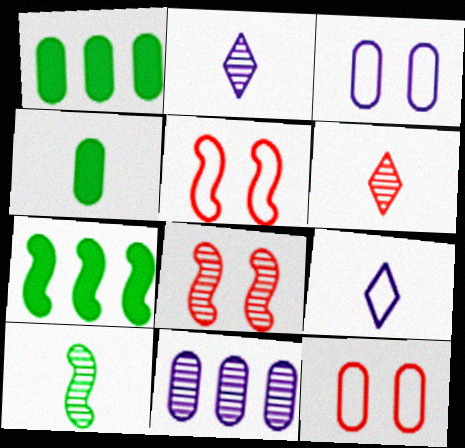[[1, 2, 5], 
[1, 8, 9], 
[2, 7, 12], 
[3, 6, 7], 
[4, 11, 12]]